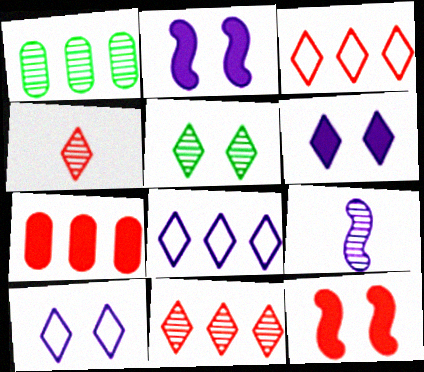[]